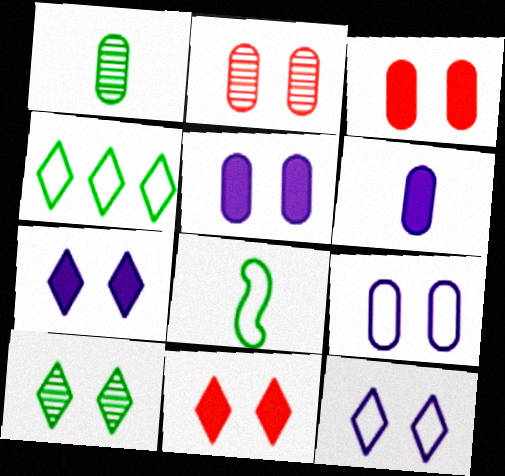[[10, 11, 12]]